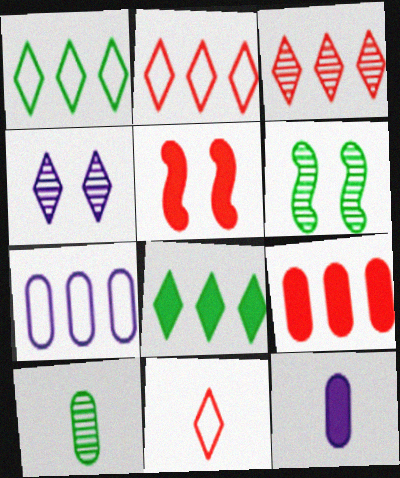[[2, 6, 12], 
[4, 8, 11], 
[5, 8, 12]]